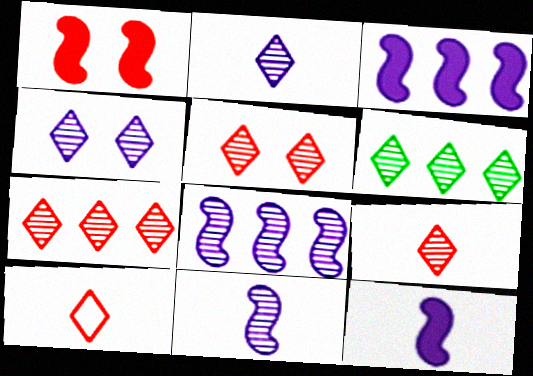[[2, 5, 6], 
[4, 6, 9], 
[5, 7, 9]]